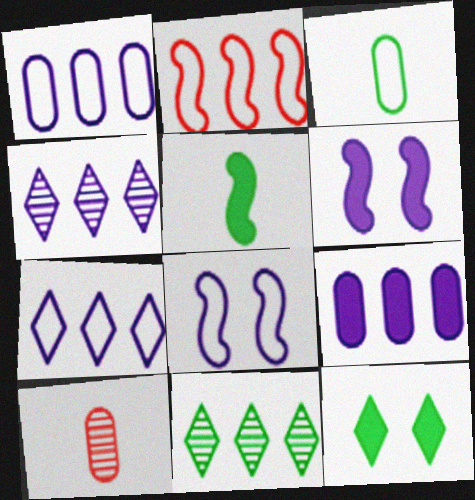[[2, 9, 11]]